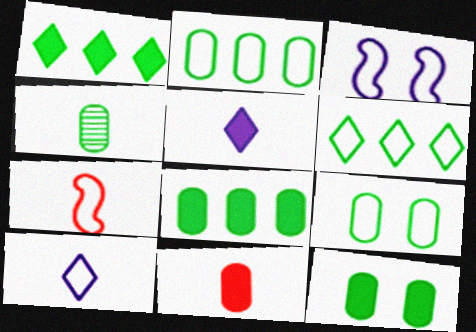[[2, 4, 12], 
[4, 5, 7], 
[4, 8, 9]]